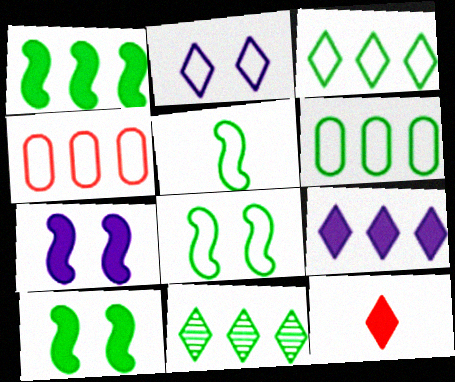[[1, 6, 11], 
[2, 4, 5], 
[2, 11, 12]]